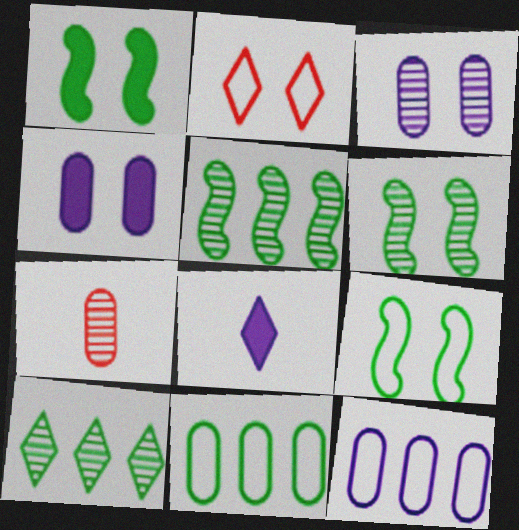[[1, 2, 3], 
[1, 6, 9], 
[2, 4, 6], 
[2, 8, 10], 
[4, 7, 11]]